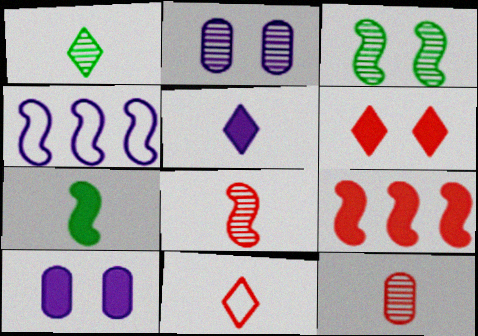[[1, 5, 11], 
[2, 4, 5]]